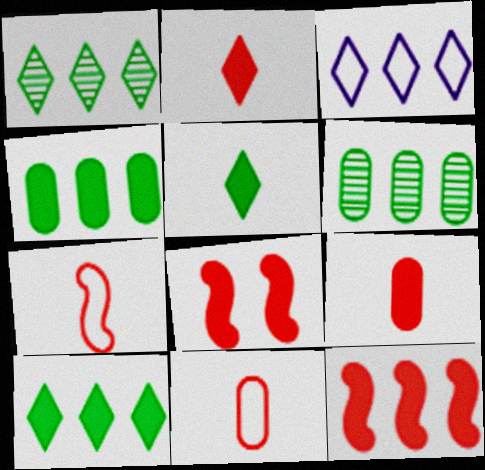[[3, 6, 12]]